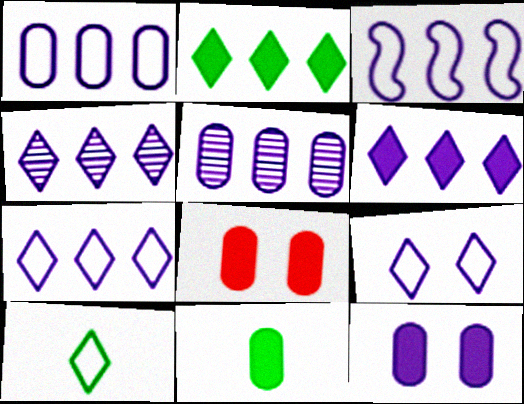[[1, 3, 7], 
[3, 5, 6], 
[4, 6, 7]]